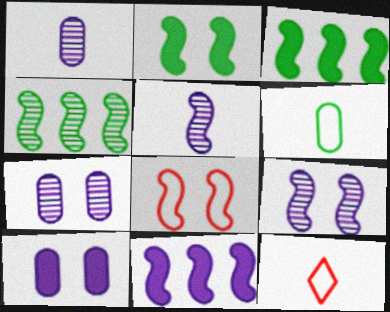[[2, 8, 9], 
[3, 5, 8], 
[3, 7, 12], 
[4, 10, 12]]